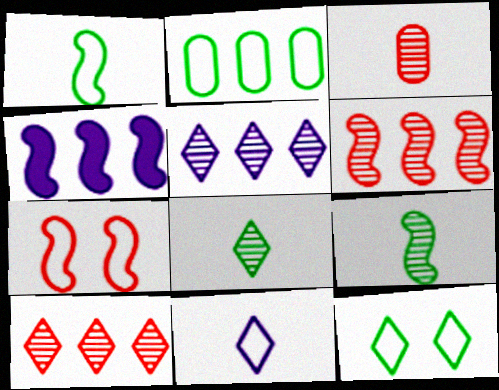[[1, 2, 12], 
[2, 4, 10], 
[2, 7, 11], 
[3, 4, 12], 
[4, 7, 9]]